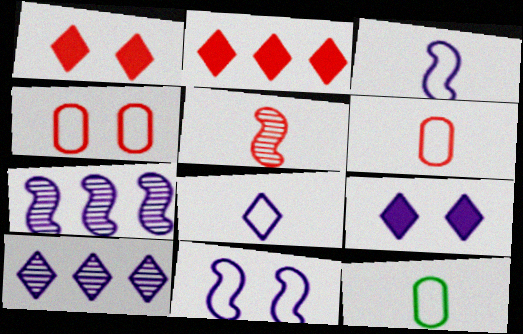[[1, 7, 12], 
[2, 4, 5], 
[8, 9, 10]]